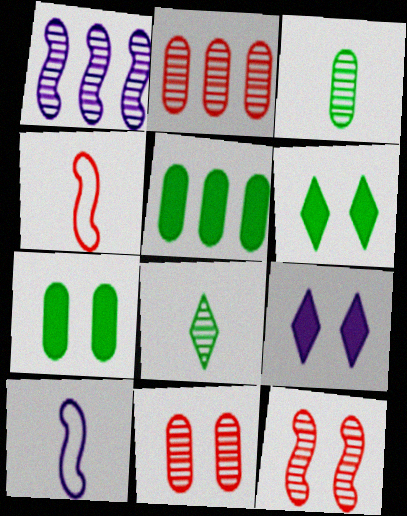[[1, 8, 11], 
[2, 6, 10]]